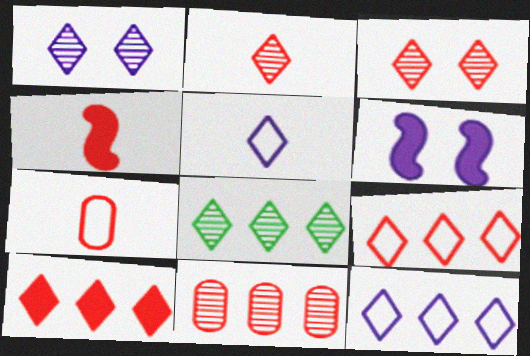[[1, 2, 8], 
[2, 4, 7], 
[6, 7, 8], 
[8, 10, 12]]